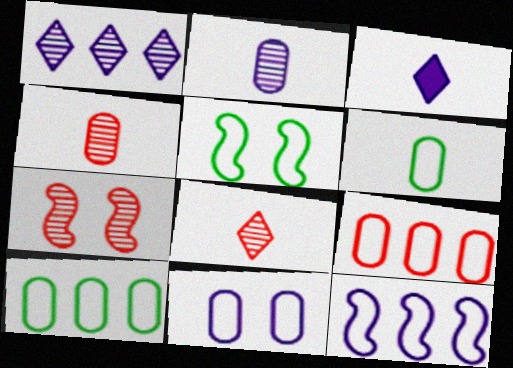[[3, 7, 10], 
[6, 9, 11]]